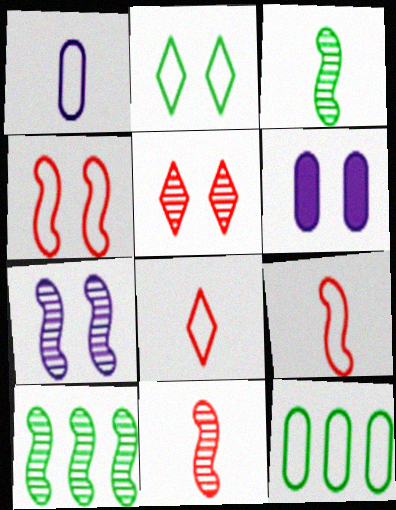[[6, 8, 10], 
[7, 10, 11]]